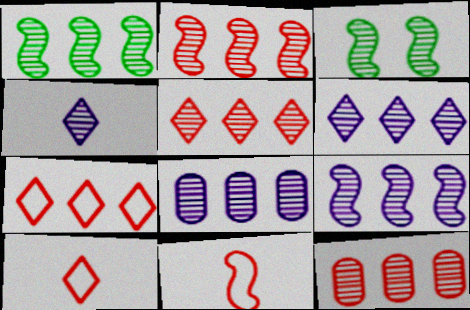[[1, 2, 9], 
[1, 5, 8], 
[1, 6, 12], 
[2, 5, 12], 
[3, 4, 12], 
[6, 8, 9]]